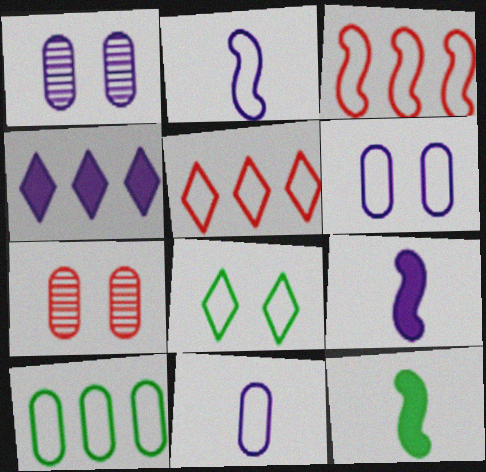[[1, 2, 4], 
[1, 5, 12], 
[3, 8, 11]]